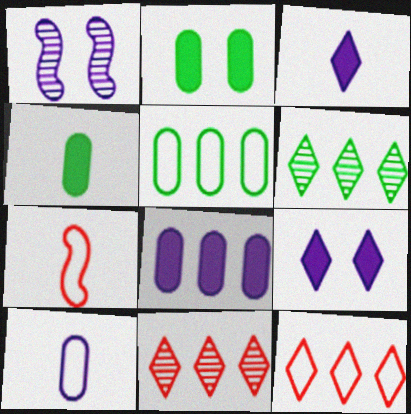[[1, 4, 12]]